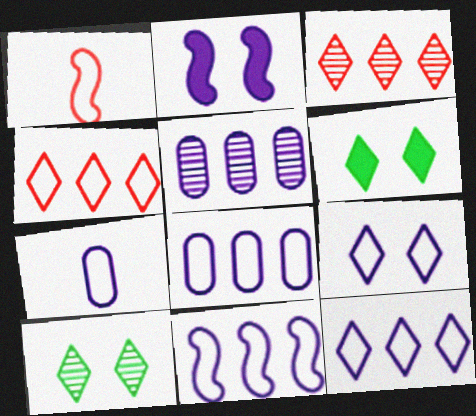[[1, 5, 6], 
[7, 9, 11], 
[8, 11, 12]]